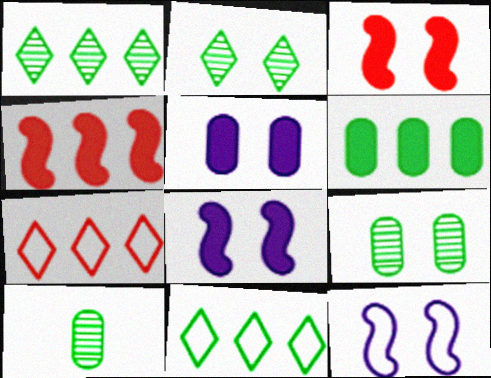[[7, 8, 10]]